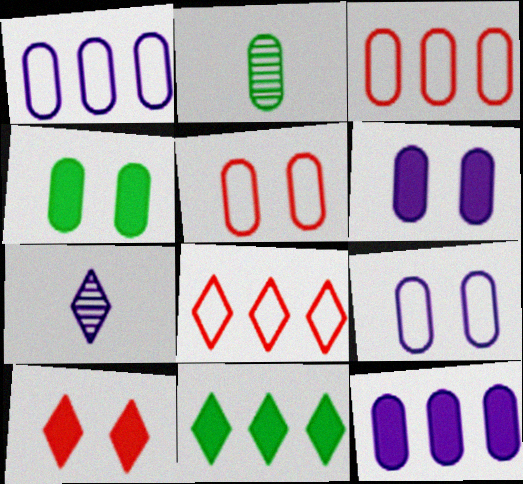[[2, 3, 6], 
[2, 5, 12]]